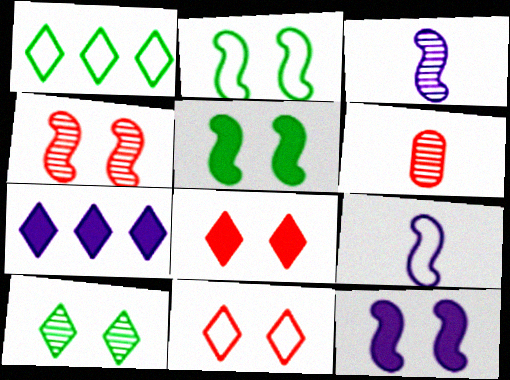[[1, 6, 12], 
[2, 4, 12], 
[2, 6, 7]]